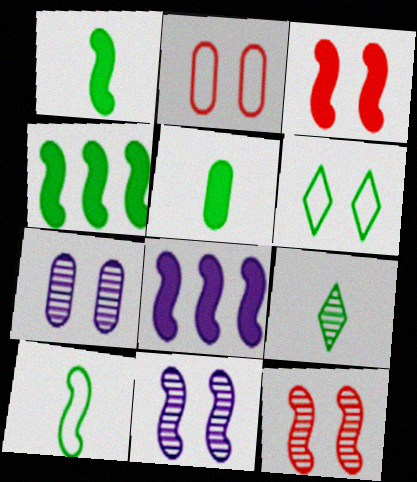[[1, 3, 8], 
[2, 8, 9], 
[3, 6, 7], 
[5, 9, 10], 
[8, 10, 12]]